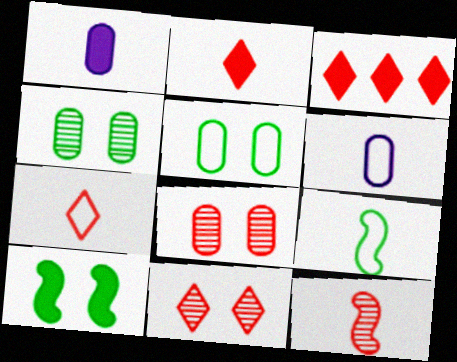[[1, 3, 10], 
[3, 7, 11], 
[6, 7, 9]]